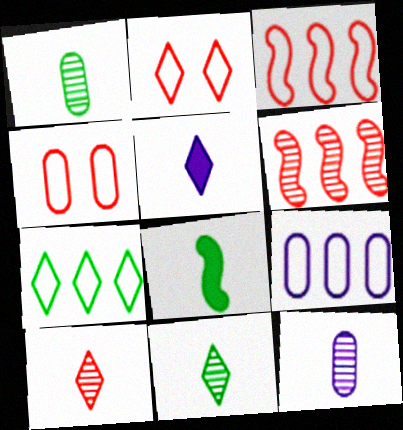[[3, 7, 9]]